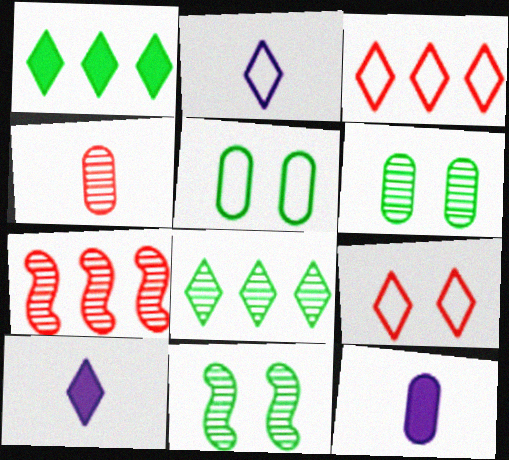[[3, 11, 12], 
[5, 7, 10], 
[8, 9, 10]]